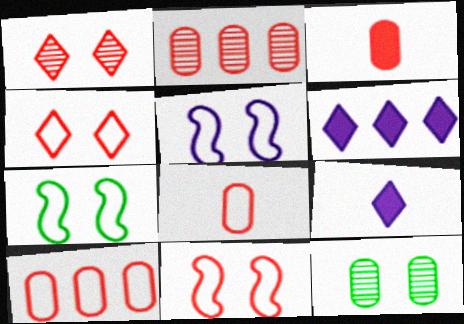[[2, 7, 9], 
[5, 7, 11]]